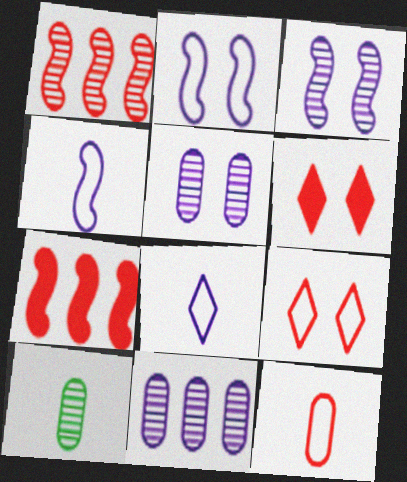[[1, 6, 12]]